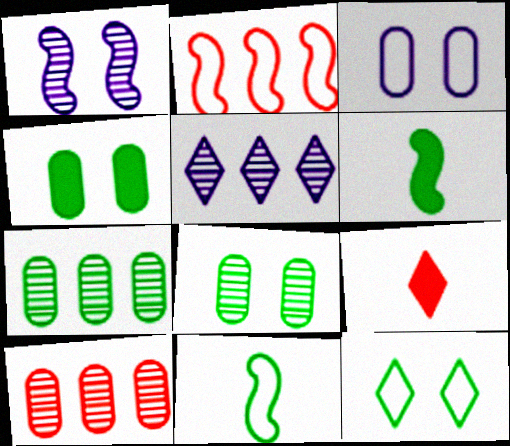[[1, 2, 6], 
[5, 9, 12], 
[6, 7, 12]]